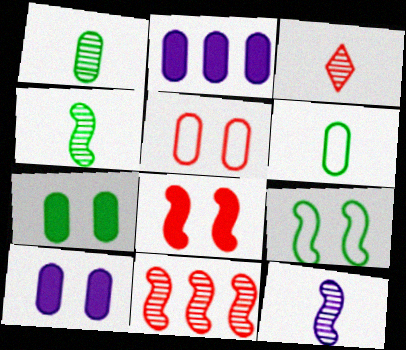[[1, 2, 5], 
[1, 3, 12], 
[2, 3, 9]]